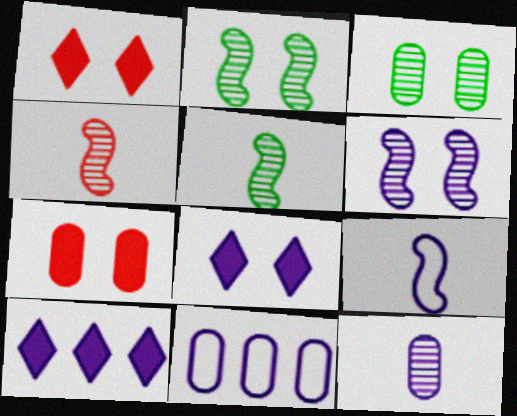[[1, 5, 11]]